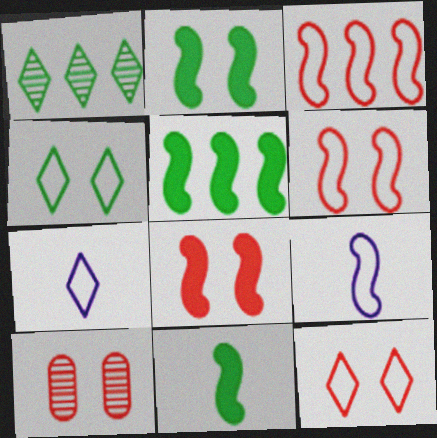[[2, 5, 11], 
[5, 7, 10], 
[8, 10, 12]]